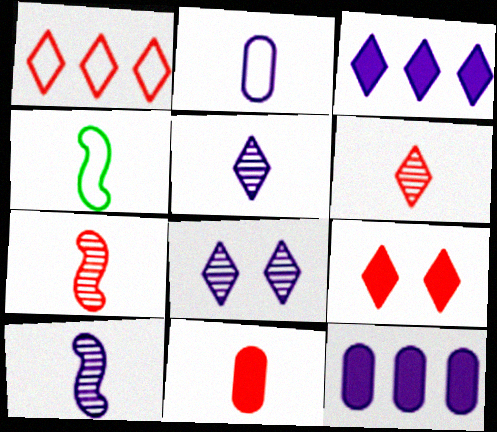[[1, 6, 9], 
[4, 5, 11]]